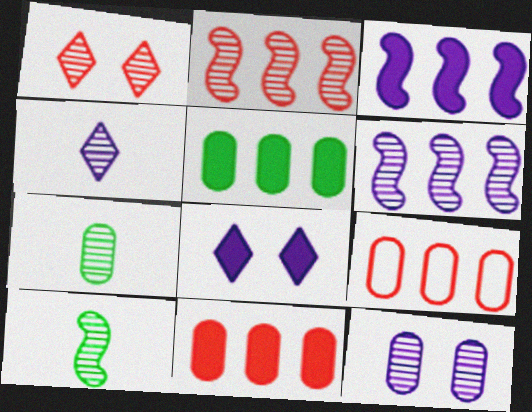[[1, 6, 7], 
[4, 6, 12], 
[8, 9, 10]]